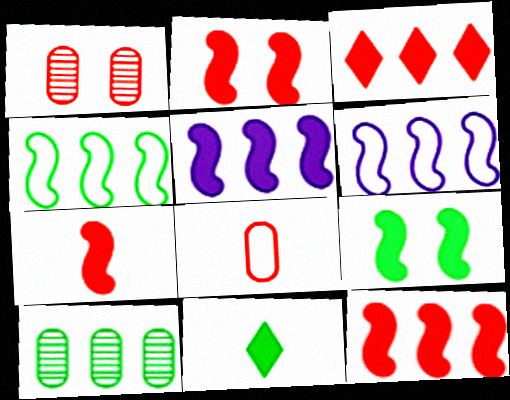[[1, 6, 11], 
[2, 7, 12], 
[3, 6, 10], 
[5, 7, 9]]